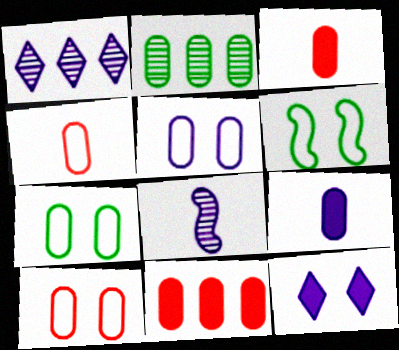[[1, 3, 6], 
[2, 3, 5], 
[2, 9, 10], 
[5, 7, 10]]